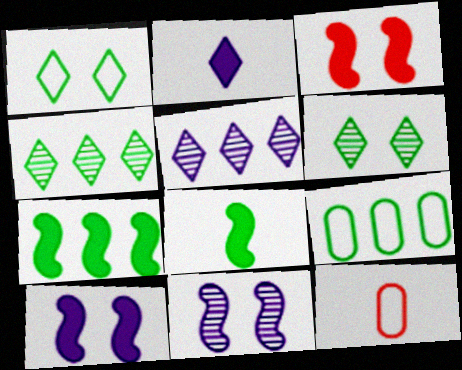[[4, 7, 9], 
[4, 10, 12], 
[6, 8, 9]]